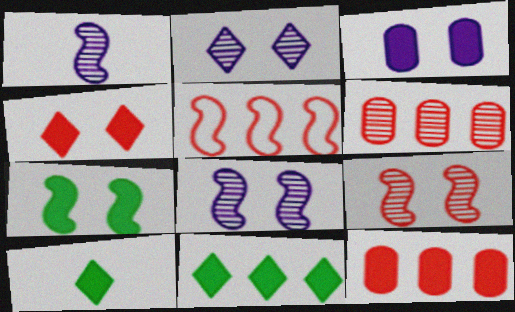[[1, 5, 7], 
[3, 4, 7]]